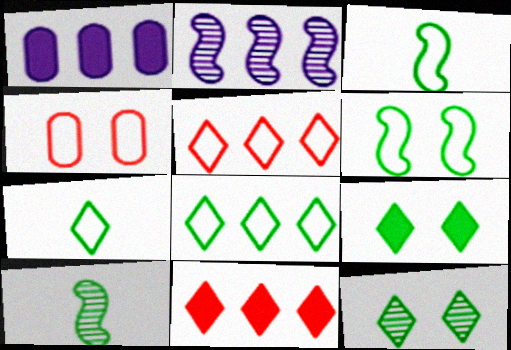[]